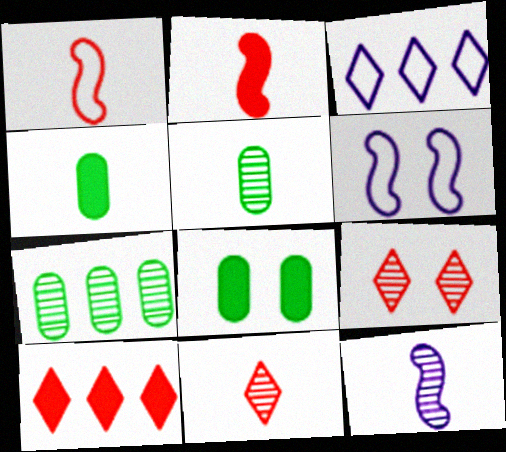[[5, 6, 10], 
[5, 11, 12], 
[6, 8, 9], 
[7, 9, 12]]